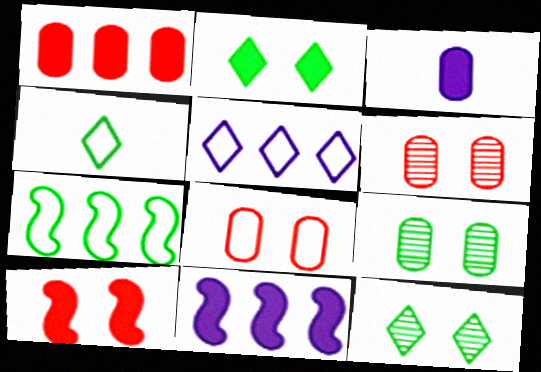[[4, 6, 11]]